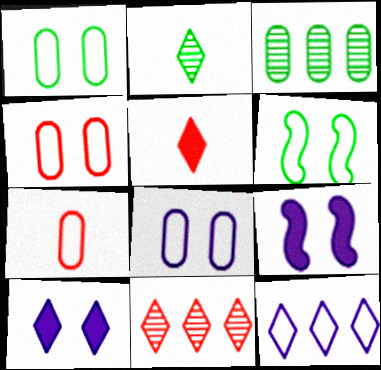[[1, 4, 8], 
[6, 7, 12]]